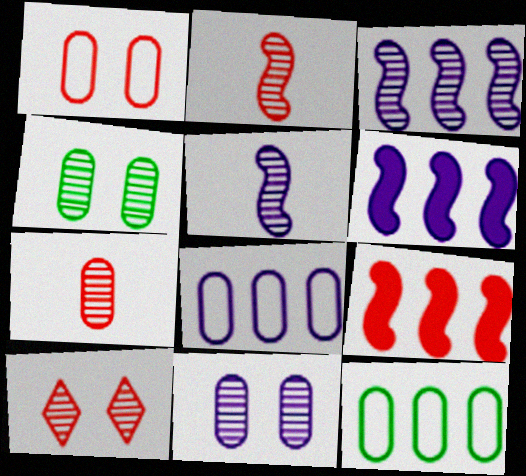[]